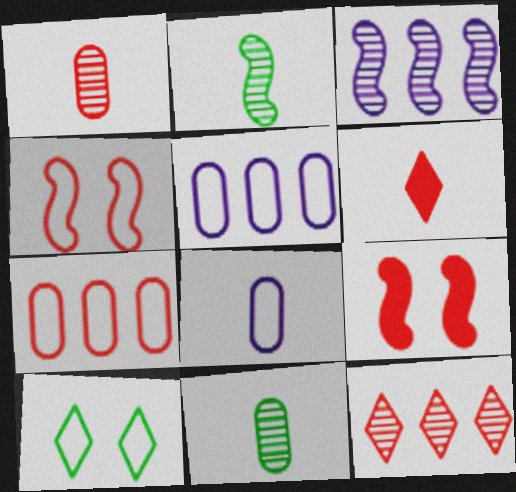[[2, 6, 8]]